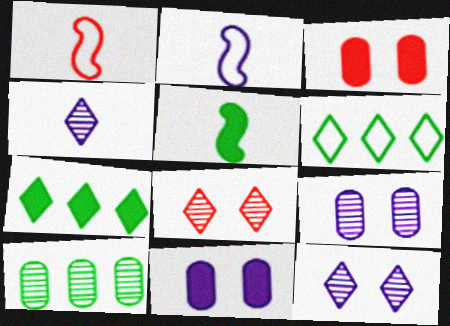[[1, 7, 9]]